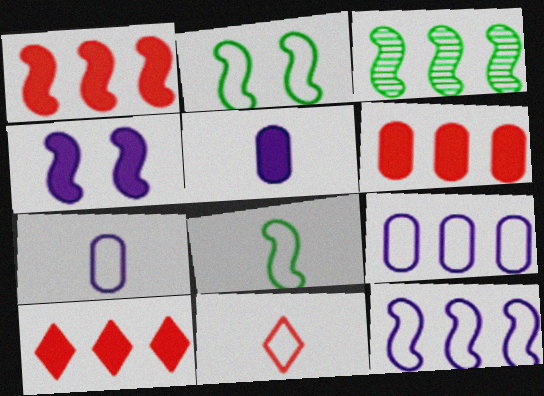[[1, 3, 12], 
[1, 6, 10], 
[2, 9, 11], 
[3, 9, 10], 
[7, 8, 11]]